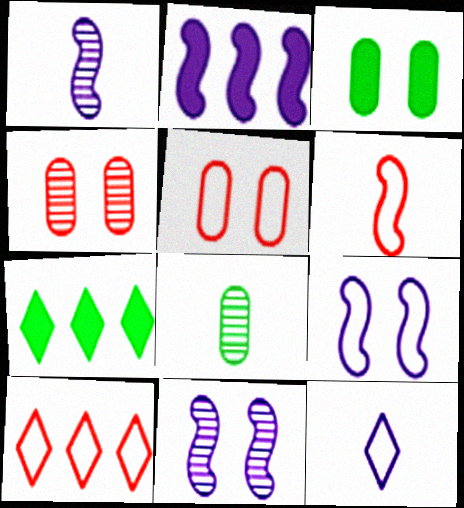[[1, 2, 9], 
[1, 3, 10], 
[1, 5, 7], 
[5, 6, 10]]